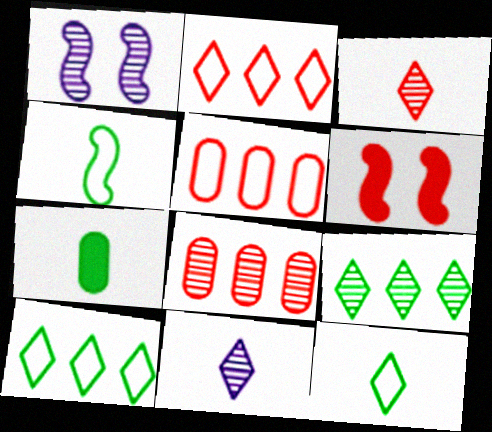[[1, 2, 7], 
[3, 5, 6]]